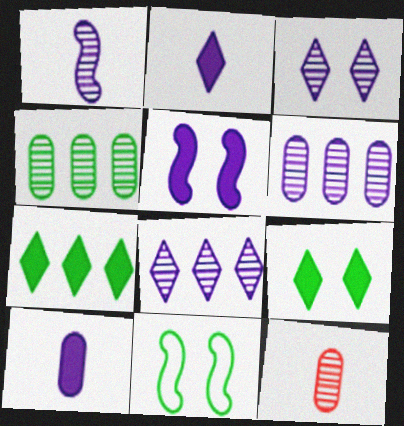[[1, 3, 6]]